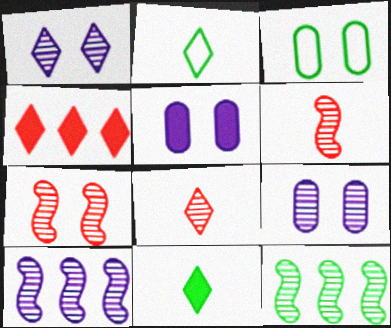[[1, 2, 4], 
[3, 11, 12], 
[8, 9, 12]]